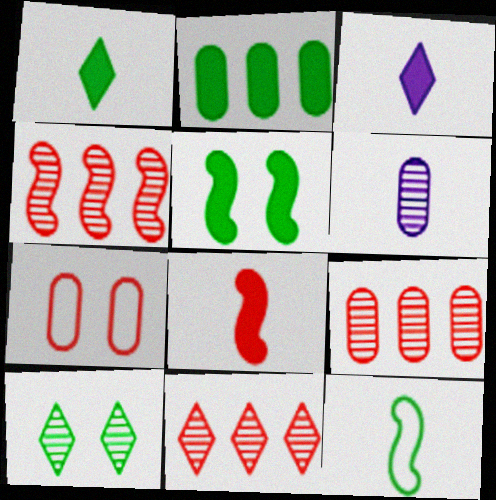[[1, 2, 5], 
[2, 6, 7], 
[2, 10, 12], 
[4, 6, 10], 
[4, 9, 11], 
[7, 8, 11]]